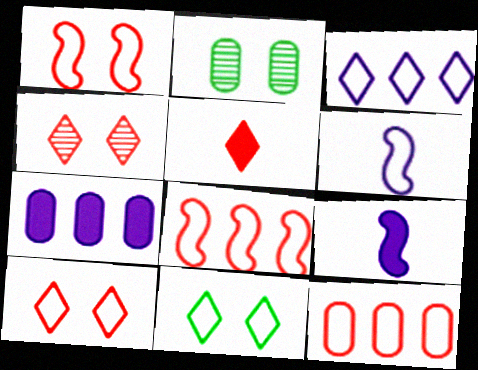[[6, 11, 12]]